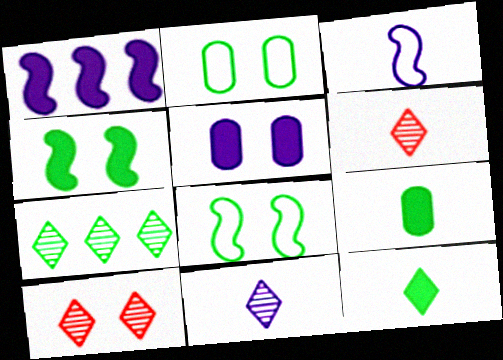[[1, 2, 6], 
[3, 6, 9], 
[5, 8, 10], 
[7, 8, 9], 
[7, 10, 11]]